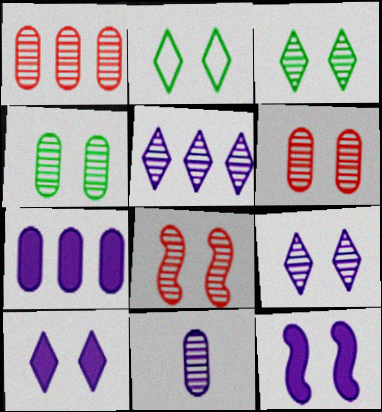[[1, 4, 11], 
[2, 6, 12], 
[4, 8, 9]]